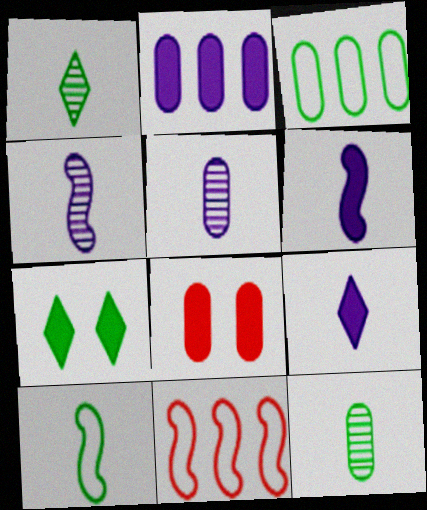[[3, 5, 8], 
[5, 7, 11]]